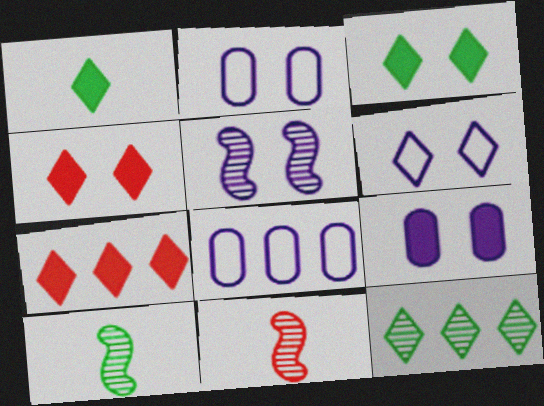[[2, 7, 10], 
[3, 8, 11], 
[4, 8, 10], 
[5, 6, 9]]